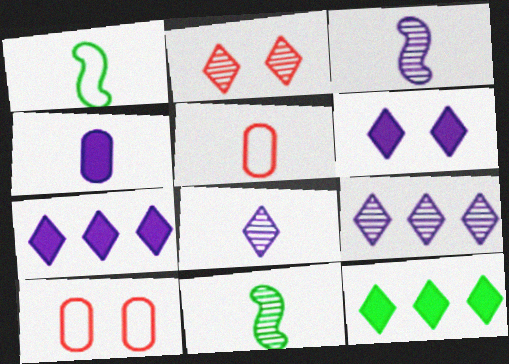[[3, 10, 12], 
[7, 10, 11]]